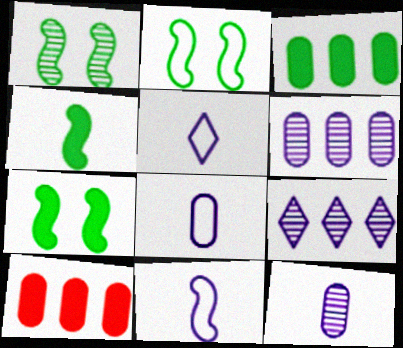[[1, 2, 7], 
[1, 5, 10], 
[5, 8, 11]]